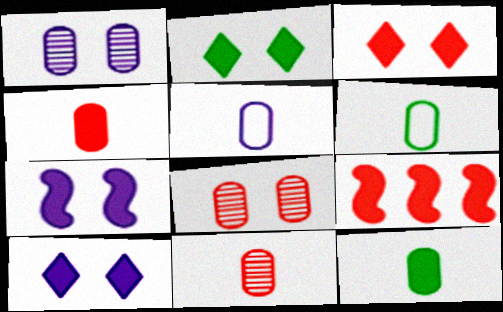[[2, 3, 10], 
[3, 4, 9], 
[5, 11, 12], 
[9, 10, 12]]